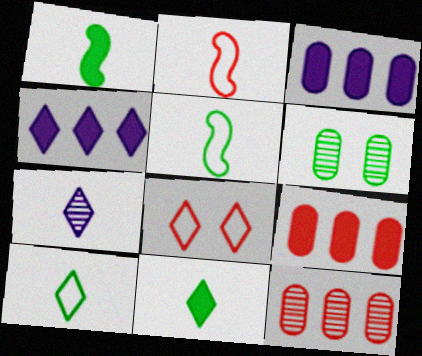[[2, 4, 6]]